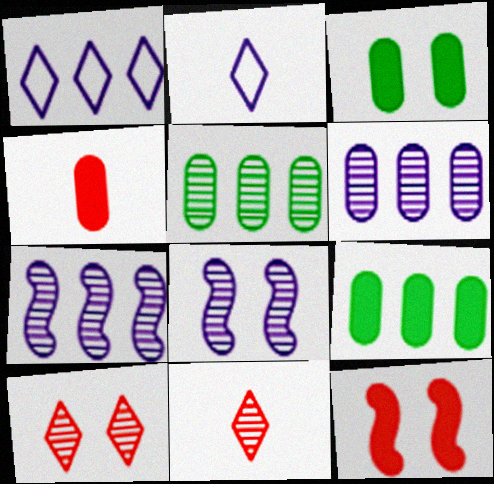[[2, 5, 12], 
[5, 8, 11]]